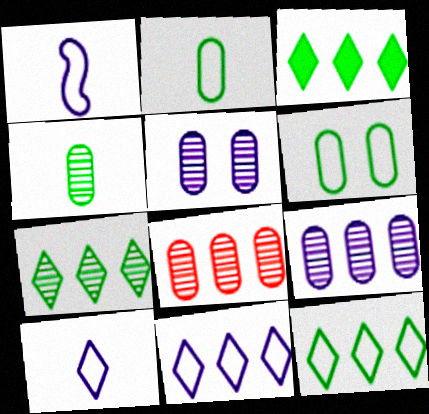[[3, 7, 12], 
[4, 5, 8]]